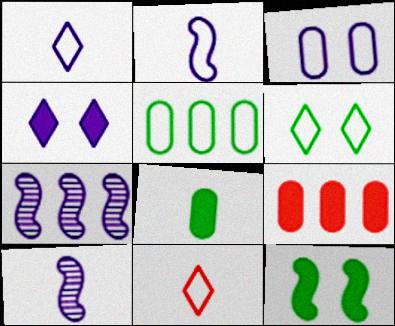[[6, 9, 10], 
[8, 10, 11]]